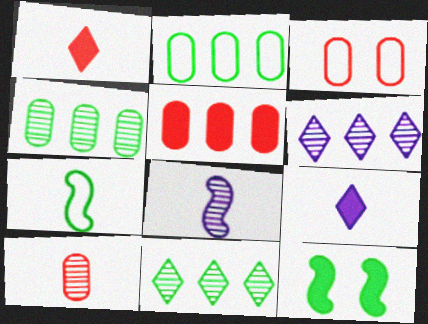[[3, 5, 10], 
[5, 9, 12], 
[7, 9, 10]]